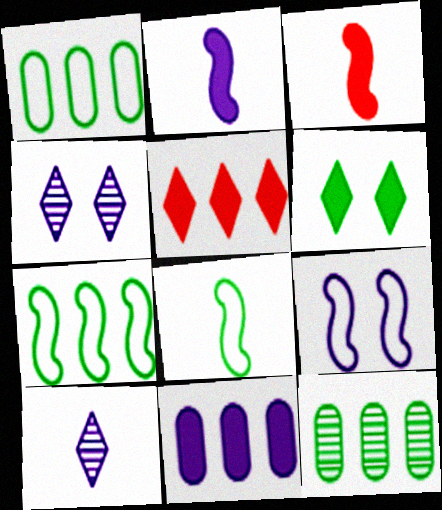[[1, 3, 4], 
[3, 6, 11], 
[6, 8, 12], 
[9, 10, 11]]